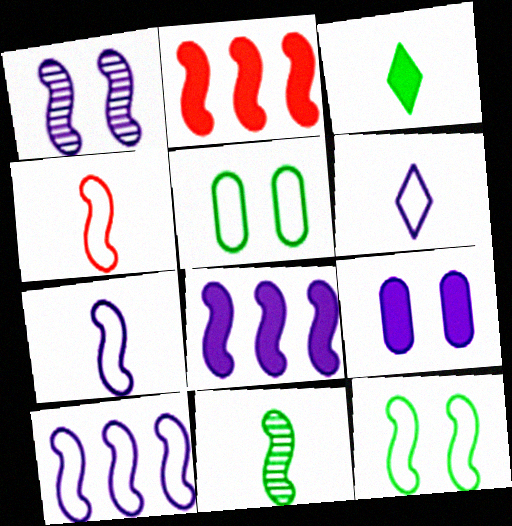[[1, 7, 8], 
[2, 3, 9], 
[4, 10, 12]]